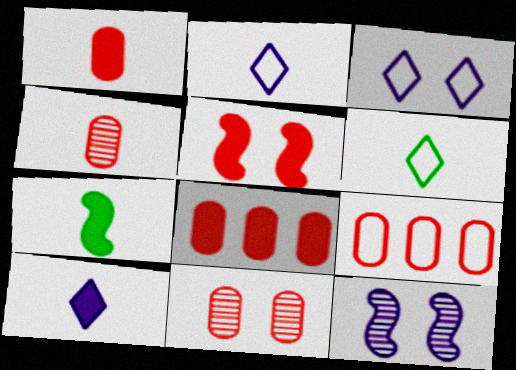[[1, 7, 10], 
[1, 9, 11], 
[2, 4, 7], 
[6, 8, 12]]